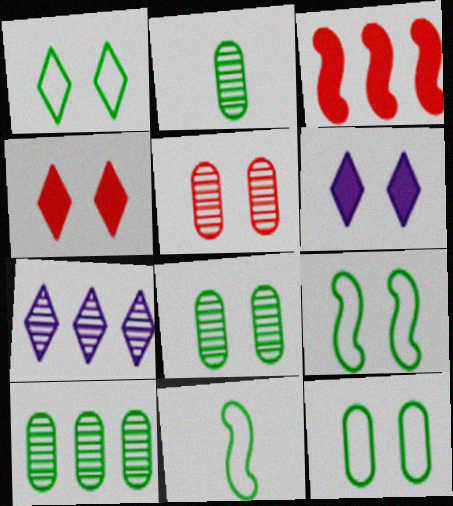[[1, 9, 12], 
[2, 8, 10], 
[5, 6, 9]]